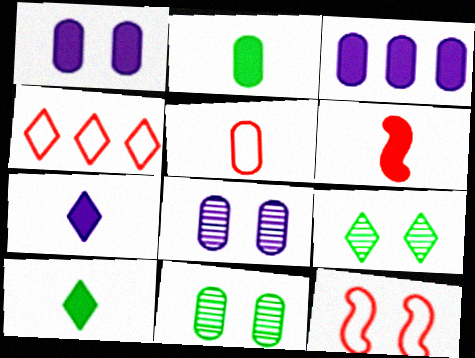[[1, 9, 12], 
[2, 6, 7], 
[3, 5, 11], 
[4, 5, 12], 
[4, 7, 9]]